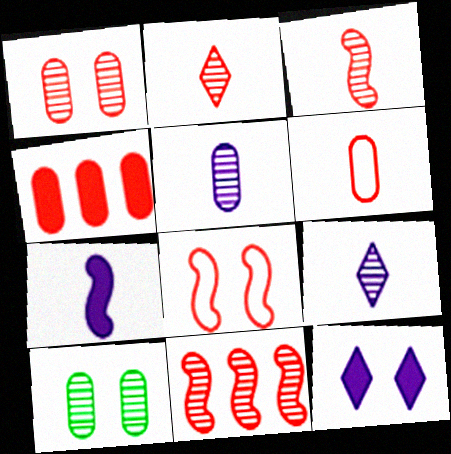[[1, 2, 11], 
[1, 4, 6], 
[2, 4, 8], 
[8, 10, 12], 
[9, 10, 11]]